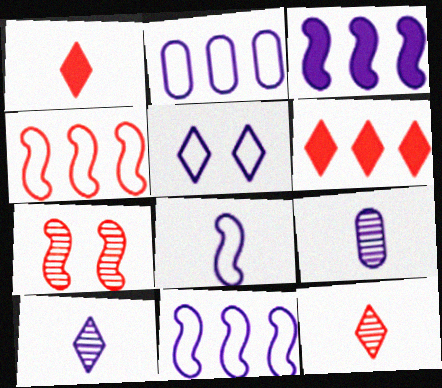[[2, 5, 8], 
[3, 5, 9]]